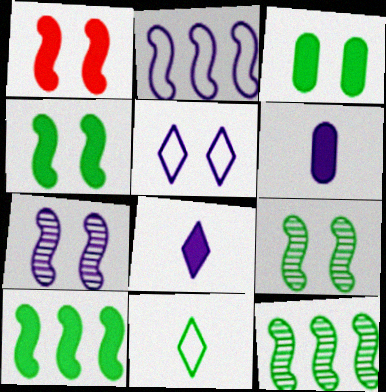[[3, 11, 12]]